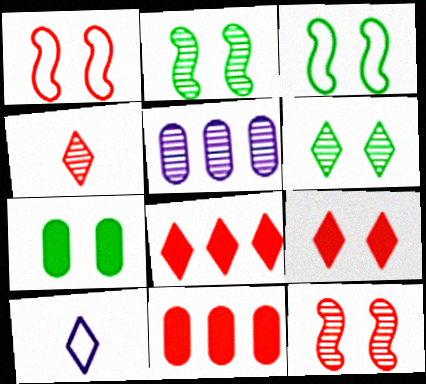[[1, 4, 11], 
[2, 4, 5], 
[2, 10, 11], 
[3, 6, 7], 
[6, 8, 10]]